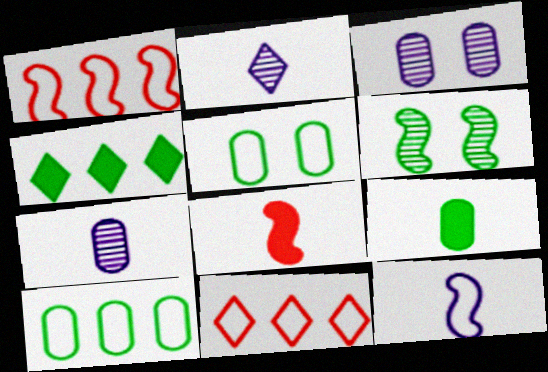[[5, 11, 12]]